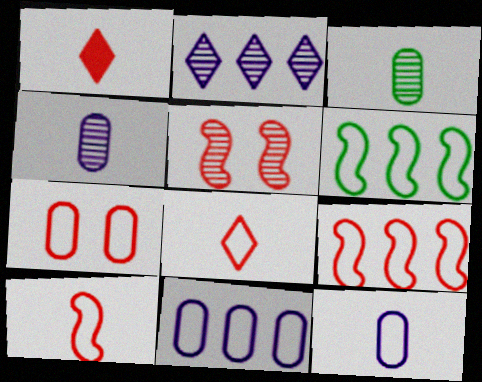[[2, 3, 5], 
[7, 8, 9]]